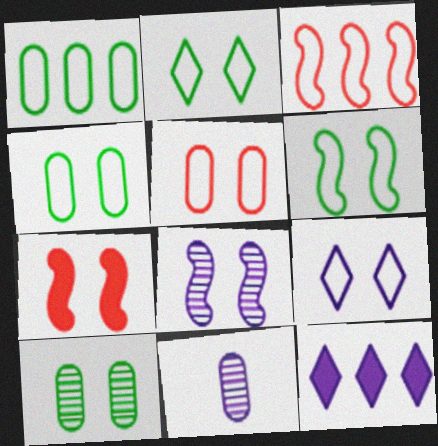[[2, 4, 6], 
[5, 6, 9], 
[6, 7, 8], 
[7, 9, 10]]